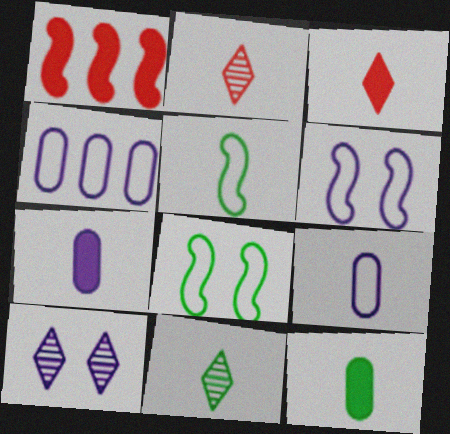[[2, 5, 7], 
[5, 11, 12]]